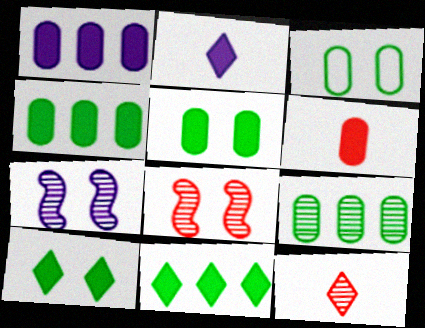[[1, 5, 6], 
[7, 9, 12]]